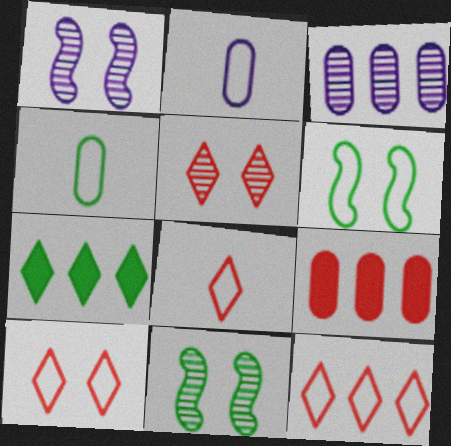[[2, 6, 12], 
[4, 7, 11], 
[8, 10, 12]]